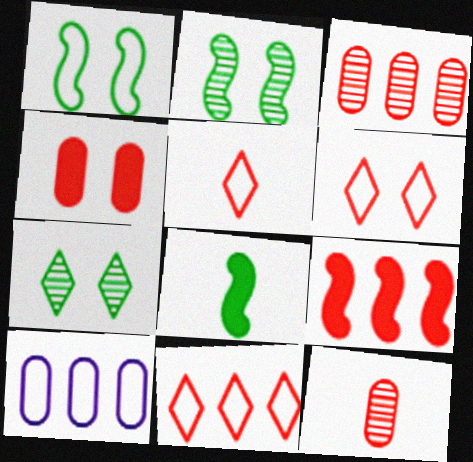[[1, 5, 10], 
[3, 9, 11], 
[5, 6, 11], 
[6, 9, 12]]